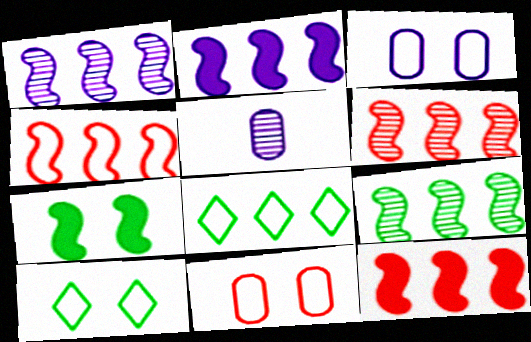[[1, 6, 9], 
[2, 4, 9], 
[4, 6, 12], 
[5, 10, 12]]